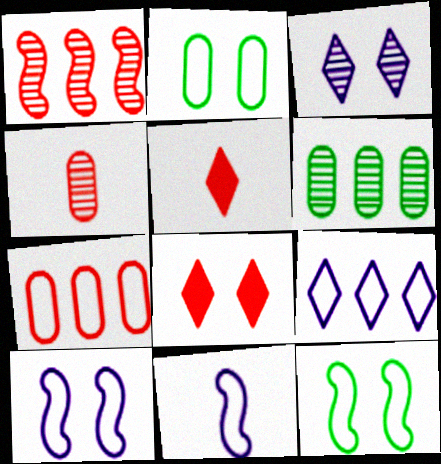[[5, 6, 10], 
[6, 8, 11]]